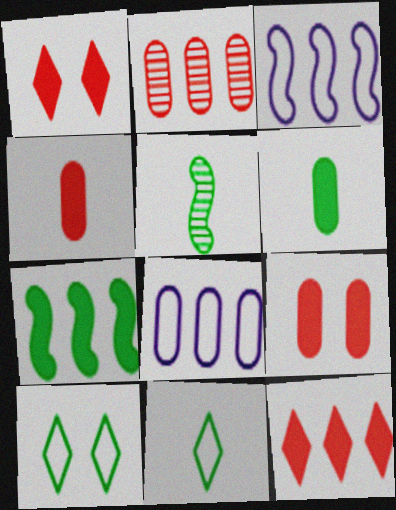[[1, 5, 8], 
[5, 6, 11]]